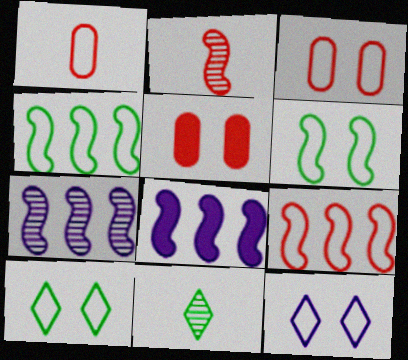[[1, 4, 12], 
[2, 6, 8], 
[3, 6, 12], 
[3, 8, 11]]